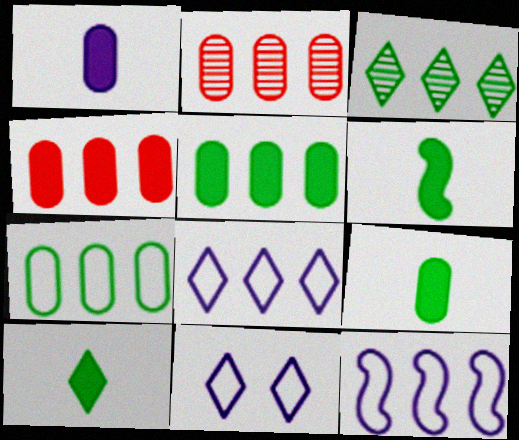[[2, 6, 11], 
[3, 4, 12], 
[6, 9, 10]]